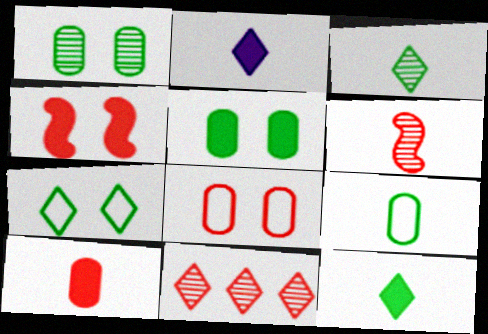[[2, 6, 9], 
[2, 7, 11]]